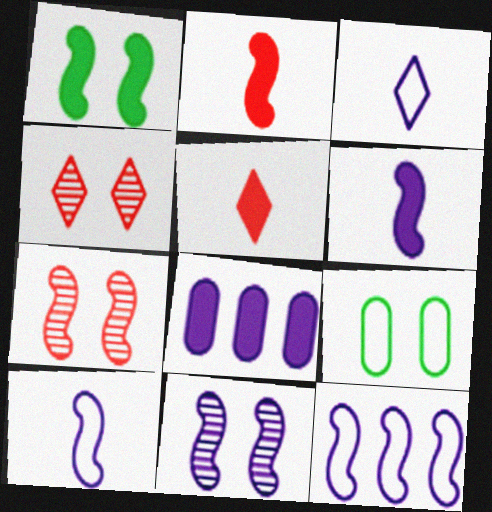[[1, 5, 8], 
[3, 8, 11], 
[6, 11, 12]]